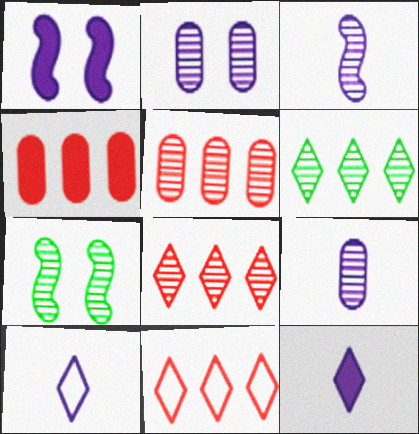[[4, 7, 10], 
[7, 8, 9]]